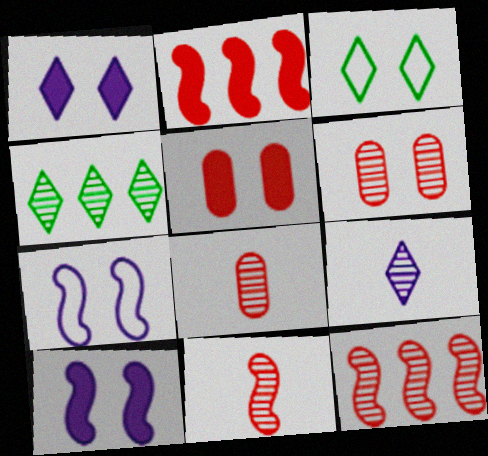[[3, 6, 10]]